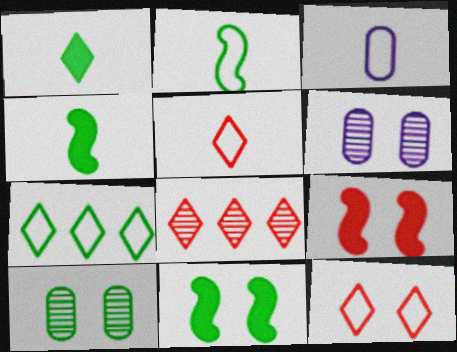[[2, 3, 5], 
[3, 8, 11], 
[4, 7, 10], 
[6, 11, 12]]